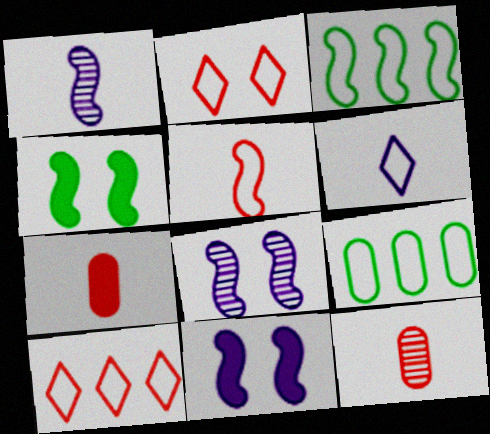[]